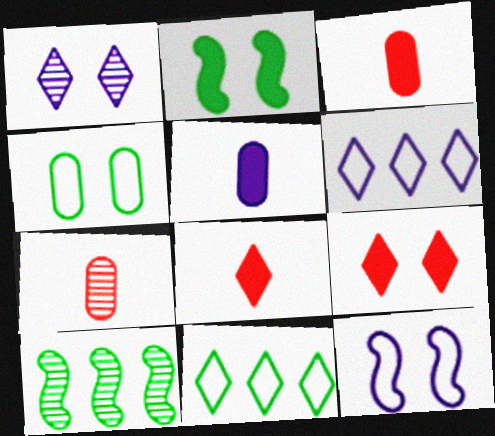[[1, 7, 10], 
[1, 8, 11], 
[2, 6, 7]]